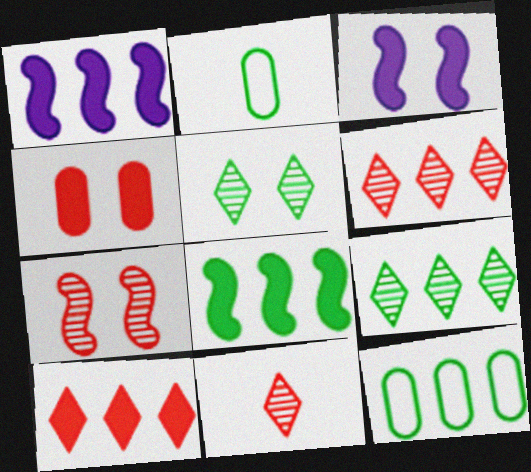[[1, 6, 12], 
[2, 3, 6], 
[2, 5, 8], 
[3, 11, 12], 
[8, 9, 12]]